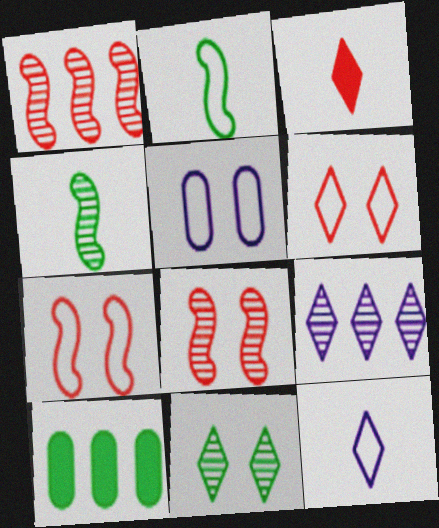[[2, 10, 11], 
[8, 10, 12]]